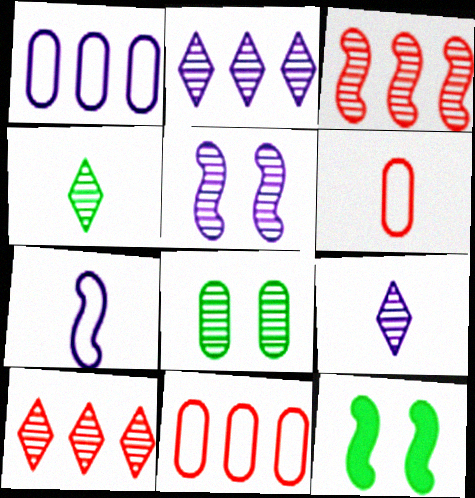[[2, 6, 12], 
[3, 7, 12], 
[3, 8, 9], 
[9, 11, 12]]